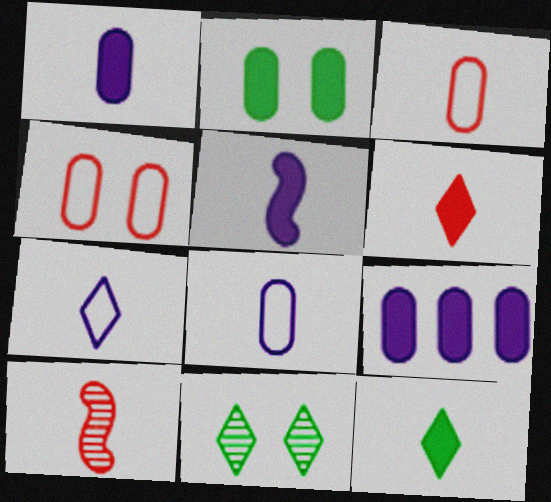[[3, 6, 10], 
[8, 10, 12]]